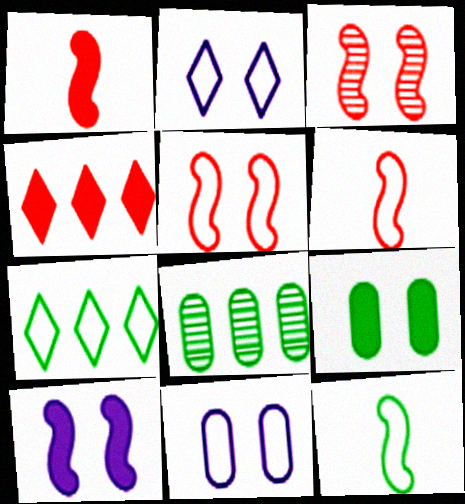[[1, 2, 8], 
[2, 3, 9], 
[6, 7, 11]]